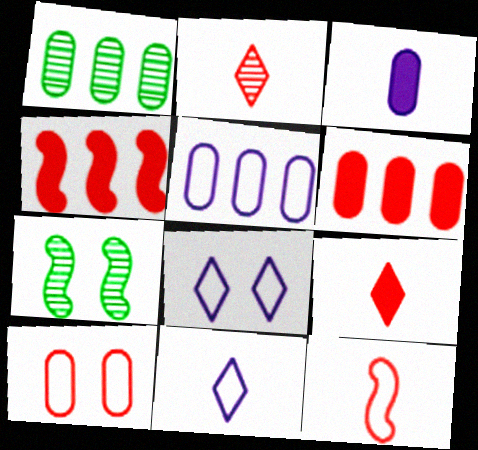[[1, 3, 10], 
[1, 5, 6], 
[2, 4, 10], 
[5, 7, 9], 
[6, 7, 11]]